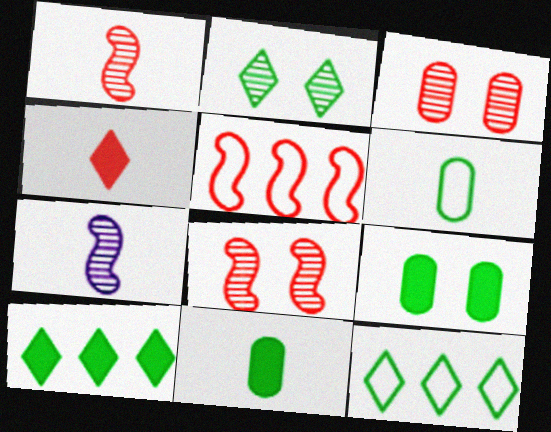[[3, 4, 5], 
[4, 6, 7]]